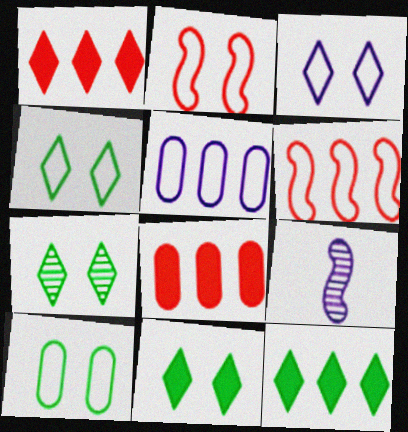[[1, 9, 10], 
[2, 3, 10], 
[4, 7, 11], 
[4, 8, 9]]